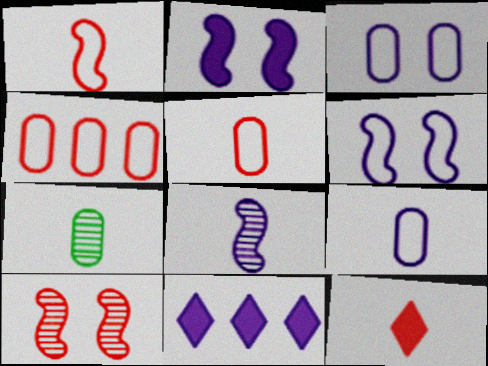[[3, 8, 11], 
[4, 10, 12]]